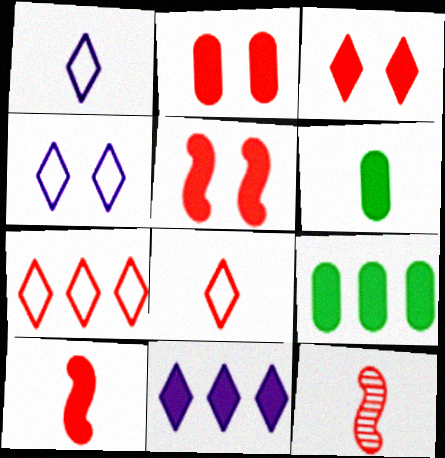[[1, 6, 12], 
[2, 3, 5], 
[2, 7, 12], 
[4, 9, 12], 
[5, 6, 11]]